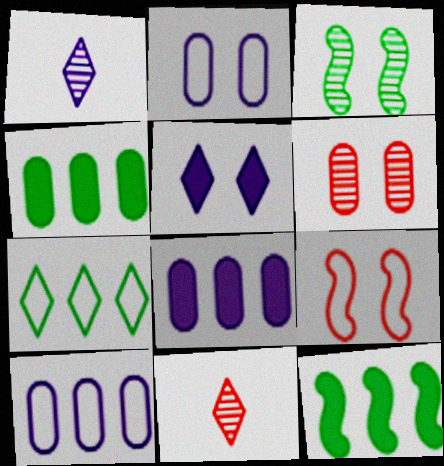[[1, 4, 9], 
[2, 11, 12], 
[5, 7, 11]]